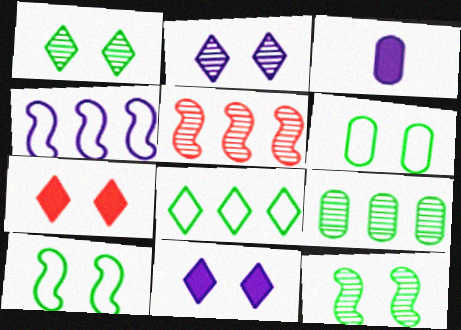[[2, 3, 4]]